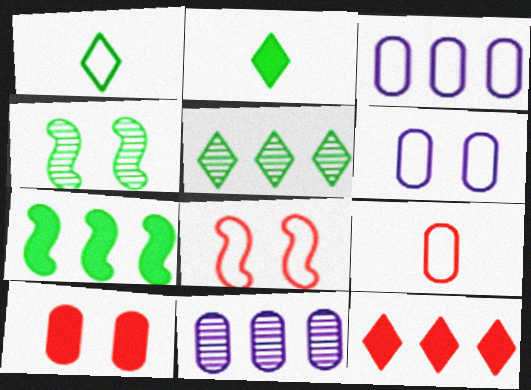[[1, 3, 8], 
[2, 8, 11]]